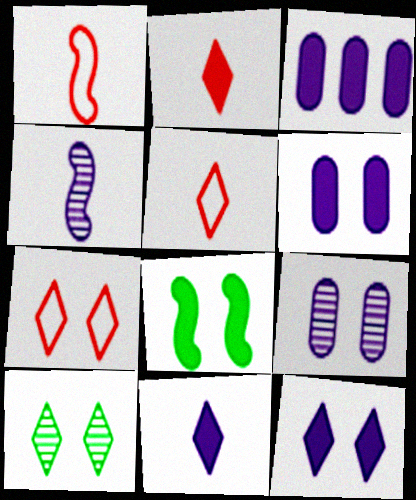[[1, 3, 10], 
[2, 3, 8], 
[7, 8, 9], 
[7, 10, 12]]